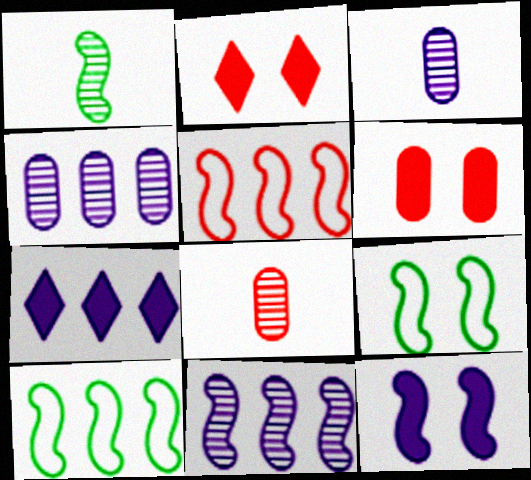[[1, 5, 12], 
[2, 3, 10], 
[2, 5, 8], 
[7, 8, 9]]